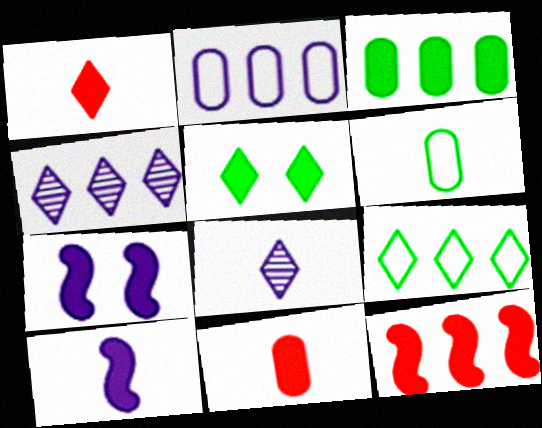[[1, 3, 7], 
[2, 7, 8]]